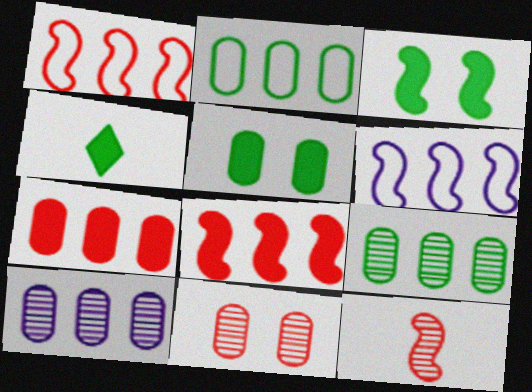[[2, 7, 10], 
[3, 6, 12], 
[4, 6, 11]]